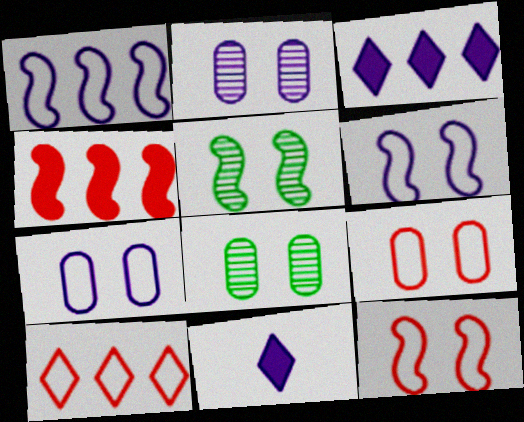[[1, 2, 11]]